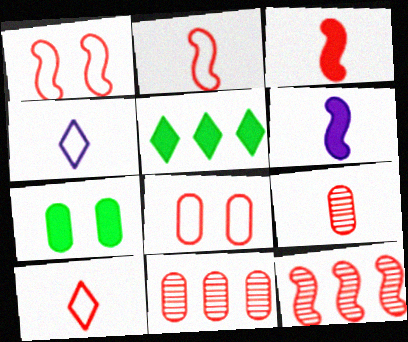[[1, 3, 12], 
[3, 9, 10], 
[4, 7, 12]]